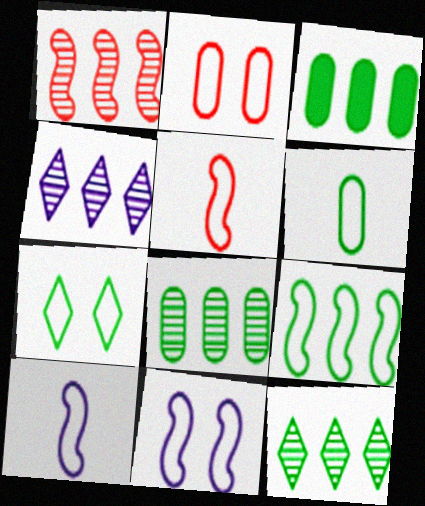[[1, 4, 8], 
[2, 7, 11], 
[3, 9, 12], 
[5, 9, 11], 
[6, 7, 9]]